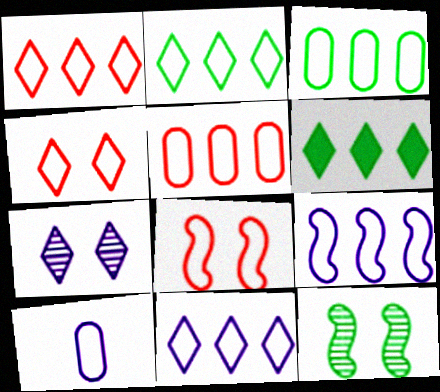[[1, 2, 11], 
[1, 3, 9], 
[2, 5, 9], 
[2, 8, 10]]